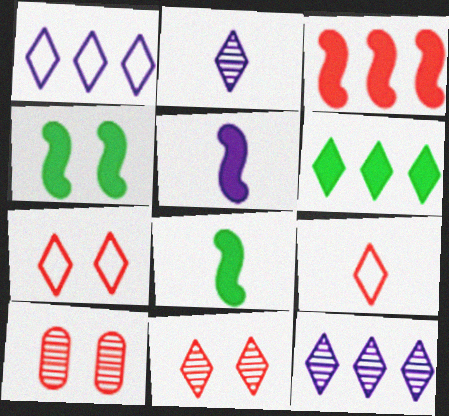[[1, 8, 10], 
[2, 6, 7], 
[3, 4, 5], 
[3, 9, 10]]